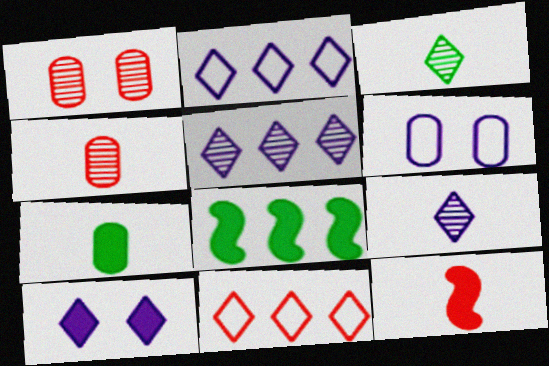[[1, 11, 12], 
[2, 9, 10], 
[3, 10, 11]]